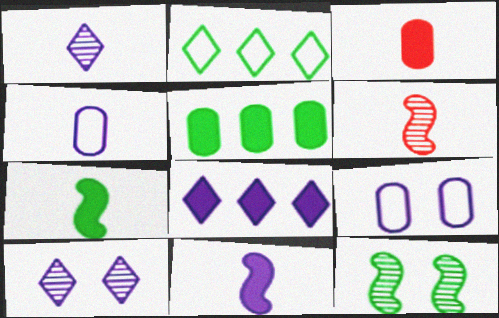[[1, 4, 11]]